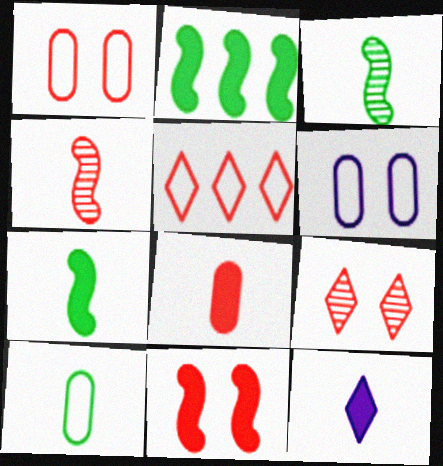[[1, 9, 11], 
[4, 10, 12], 
[7, 8, 12]]